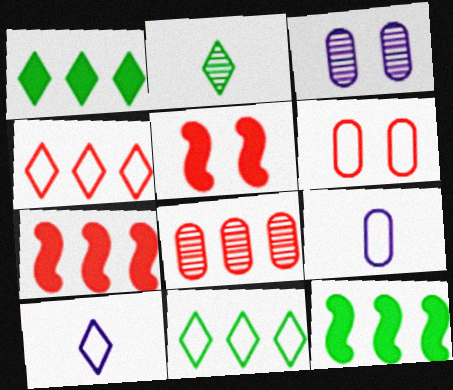[[4, 7, 8]]